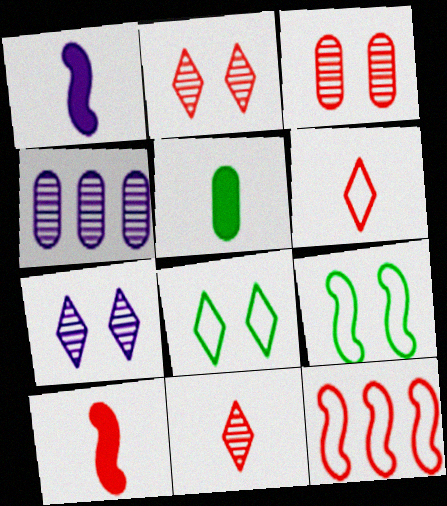[[4, 8, 10], 
[5, 7, 12]]